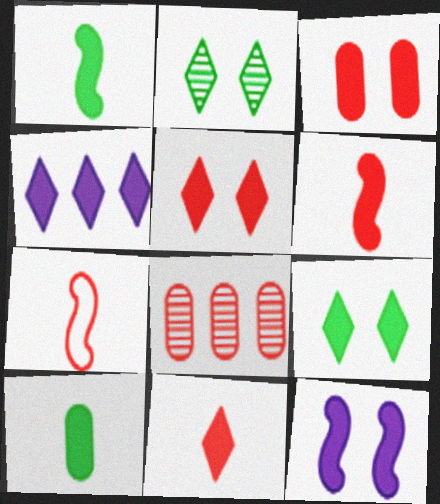[[1, 3, 4], 
[3, 9, 12], 
[4, 9, 11], 
[5, 7, 8]]